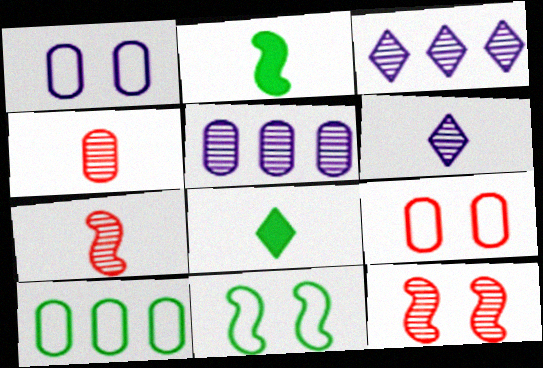[[2, 3, 9]]